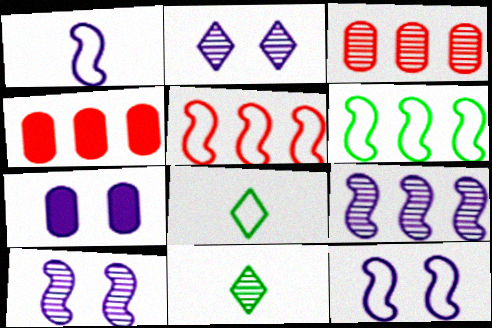[[2, 7, 12], 
[3, 10, 11], 
[4, 8, 10], 
[4, 11, 12], 
[5, 7, 11]]